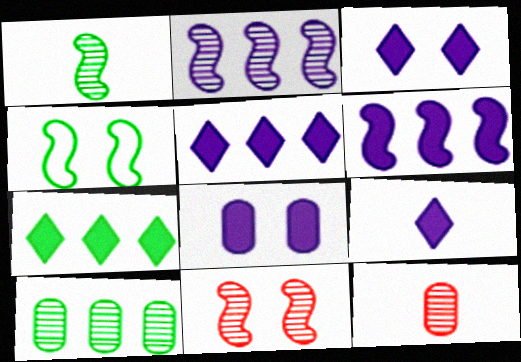[[1, 2, 11], 
[3, 5, 9], 
[4, 5, 12], 
[6, 8, 9]]